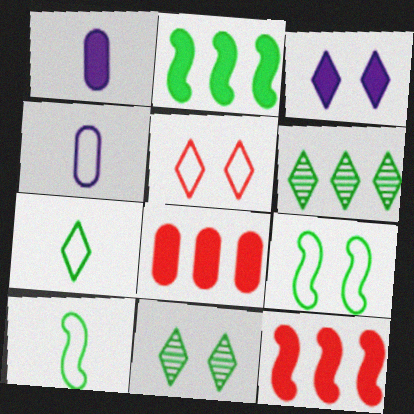[[3, 5, 11], 
[4, 11, 12]]